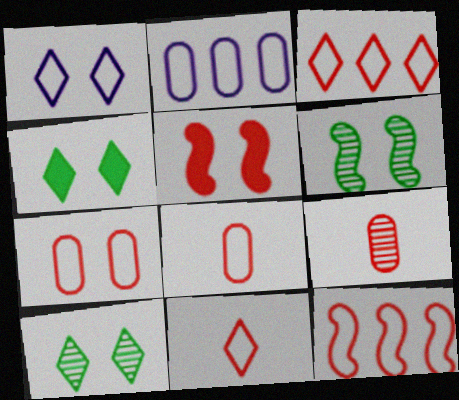[[3, 5, 9], 
[7, 11, 12]]